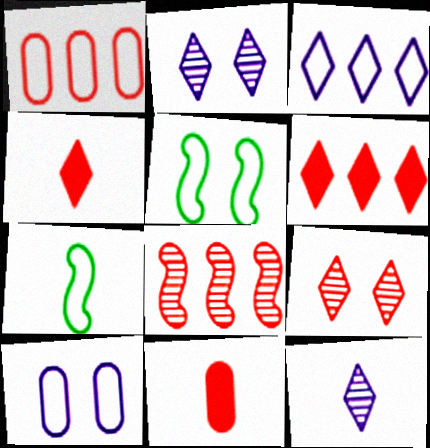[[1, 6, 8], 
[7, 11, 12]]